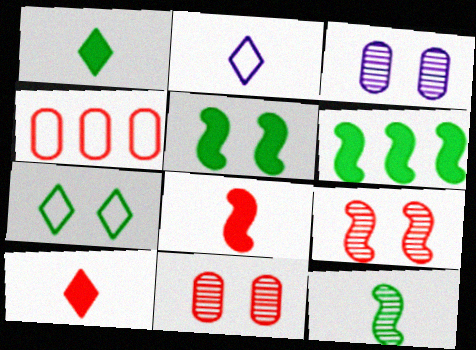[[2, 6, 11], 
[4, 9, 10]]